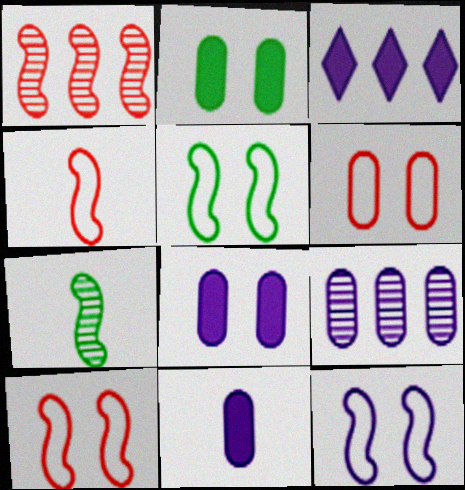[[3, 6, 7], 
[5, 10, 12]]